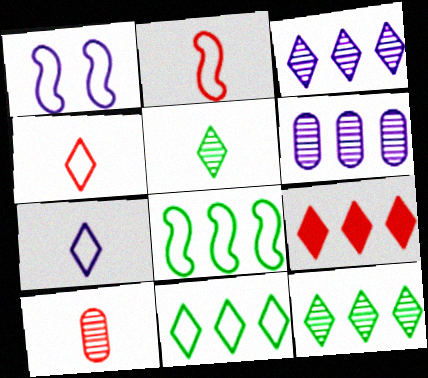[[1, 2, 8], 
[3, 9, 11], 
[6, 8, 9]]